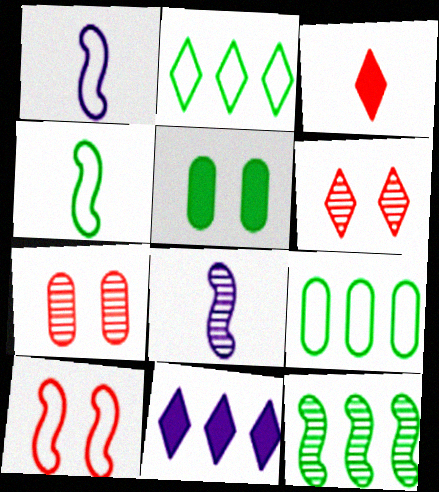[[4, 7, 11]]